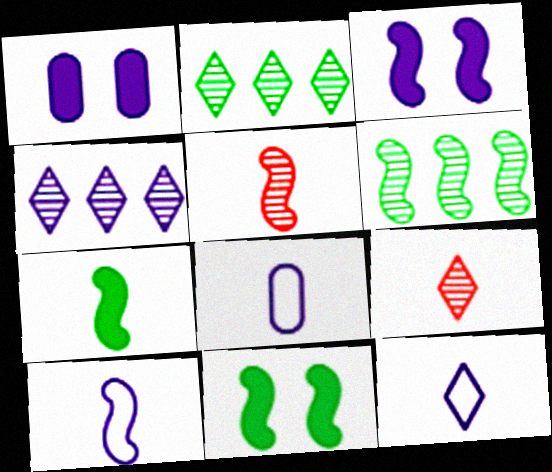[[1, 4, 10], 
[3, 4, 8], 
[5, 7, 10], 
[7, 8, 9], 
[8, 10, 12]]